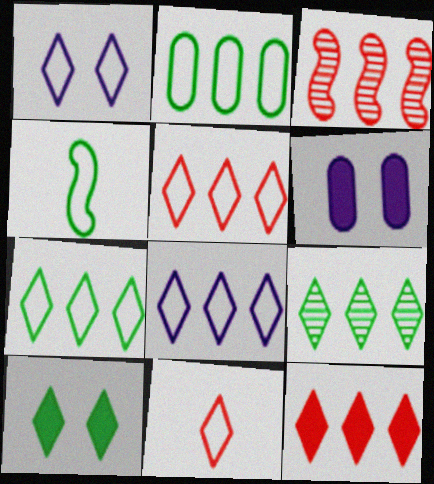[[1, 7, 11], 
[5, 7, 8], 
[8, 9, 12]]